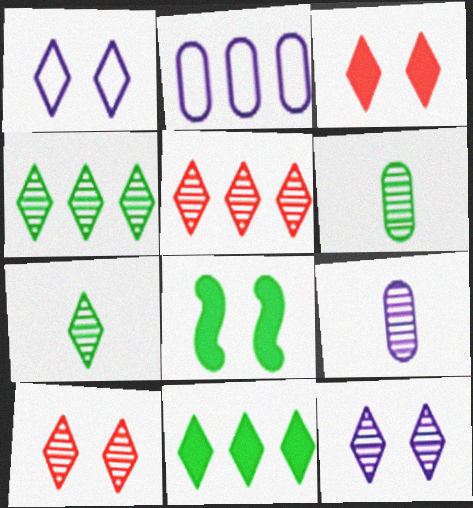[[5, 7, 12]]